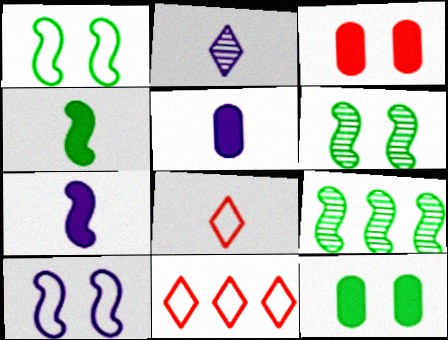[[1, 4, 9], 
[5, 6, 11]]